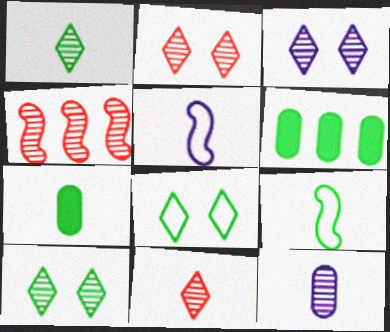[[1, 7, 9], 
[2, 3, 10], 
[2, 5, 6], 
[4, 10, 12], 
[5, 7, 11], 
[6, 9, 10]]